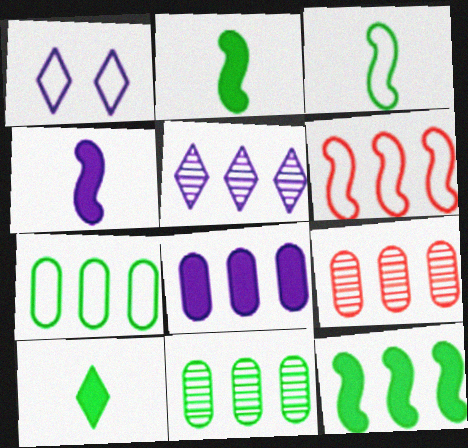[[1, 2, 9], 
[7, 8, 9]]